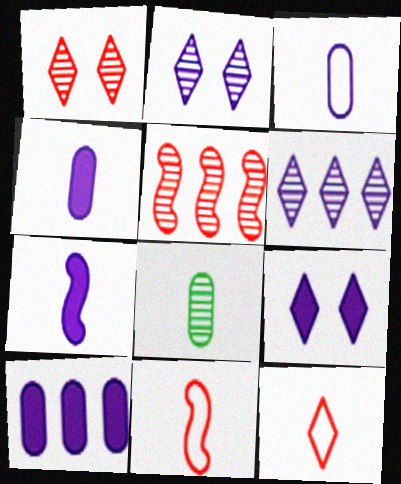[[2, 5, 8], 
[7, 8, 12], 
[7, 9, 10]]